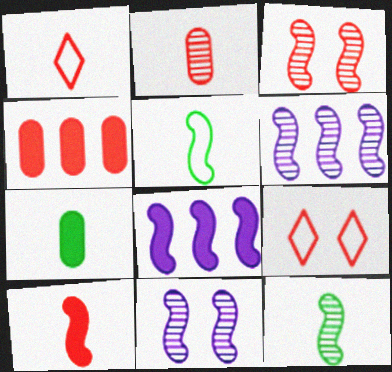[[1, 2, 10], 
[1, 3, 4], 
[3, 5, 8], 
[3, 6, 12], 
[6, 7, 9]]